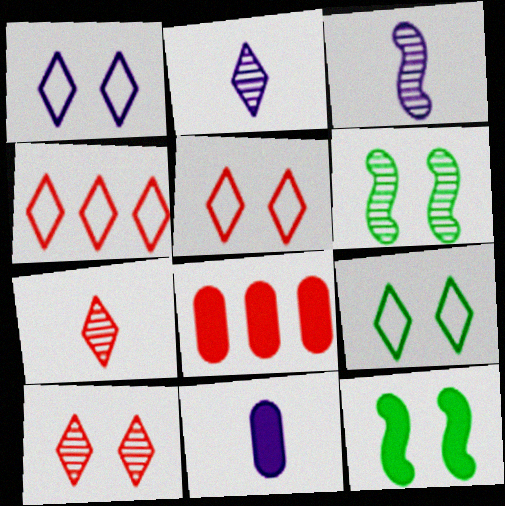[[1, 5, 9], 
[3, 8, 9], 
[4, 6, 11]]